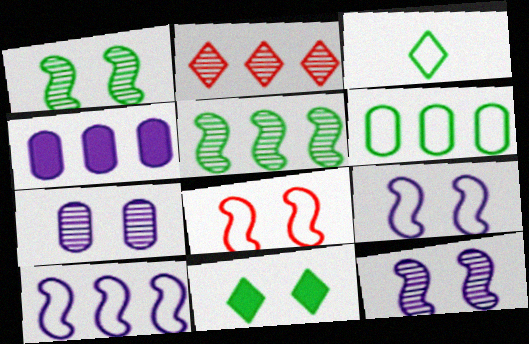[[7, 8, 11]]